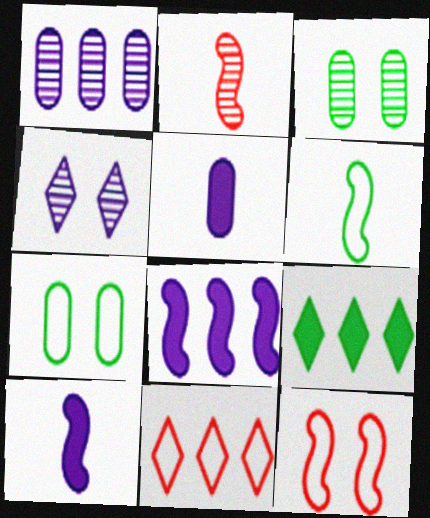[[2, 6, 10], 
[3, 6, 9], 
[3, 10, 11]]